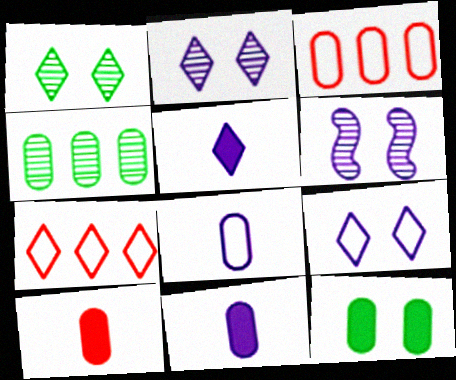[[1, 5, 7]]